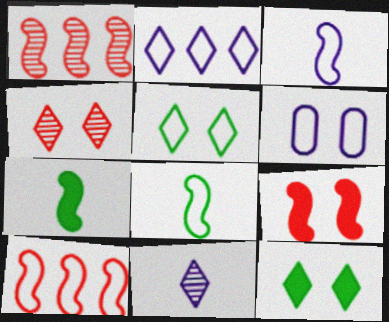[[2, 3, 6]]